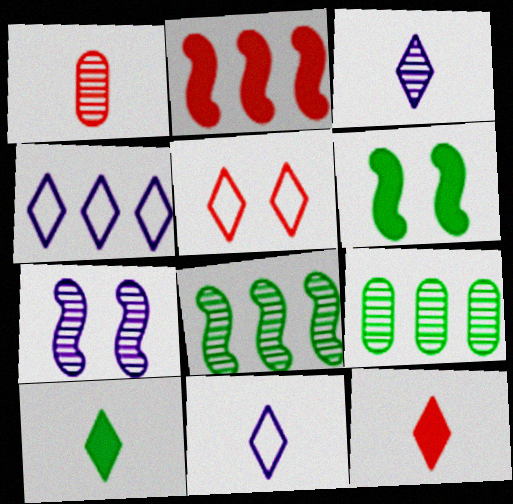[[1, 2, 5], 
[1, 4, 6], 
[2, 4, 9]]